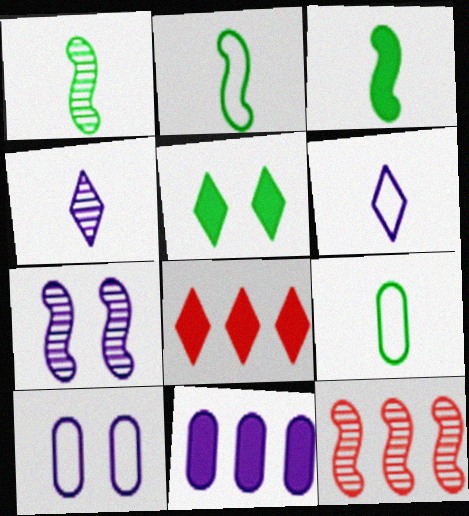[[1, 2, 3], 
[1, 7, 12], 
[1, 8, 10], 
[6, 7, 11], 
[7, 8, 9]]